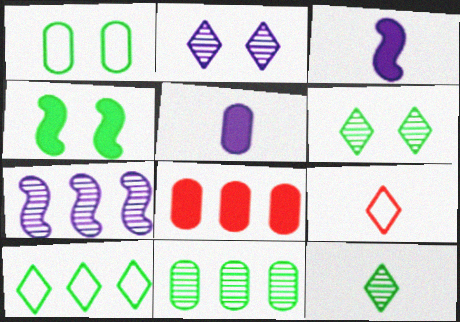[[1, 4, 6], 
[7, 8, 10]]